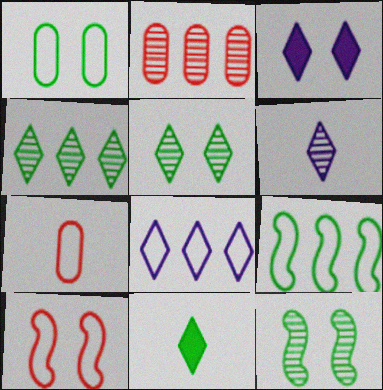[[2, 6, 12], 
[3, 6, 8]]